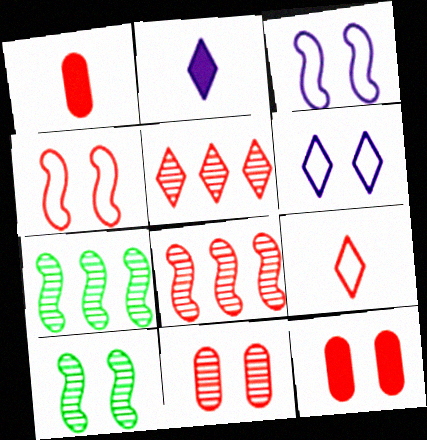[[1, 4, 5], 
[1, 6, 7], 
[6, 10, 12], 
[8, 9, 12]]